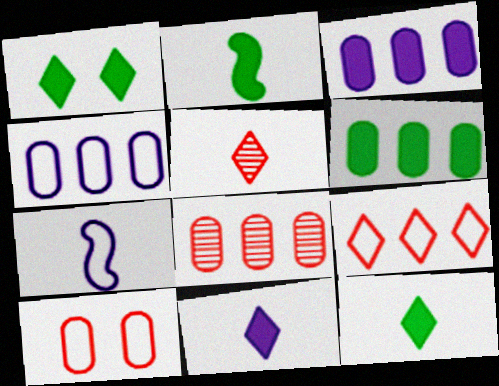[[1, 2, 6], 
[1, 7, 8], 
[4, 6, 8]]